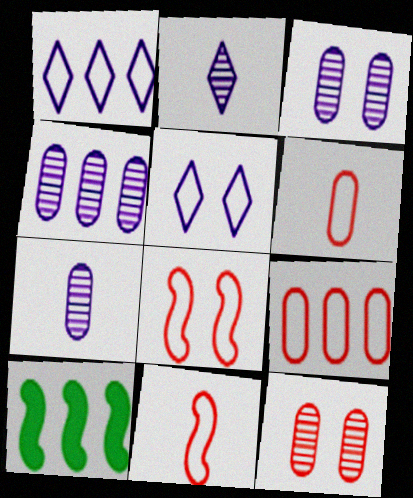[[3, 4, 7]]